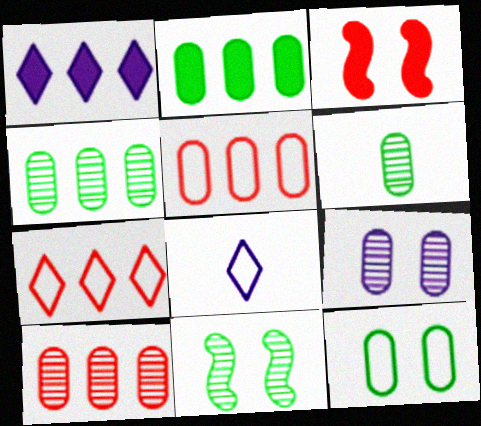[[2, 6, 12], 
[3, 4, 8], 
[6, 9, 10]]